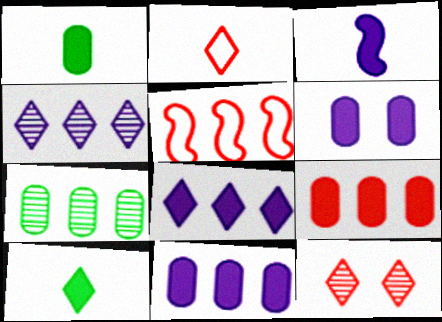[[1, 6, 9], 
[3, 6, 8], 
[5, 7, 8]]